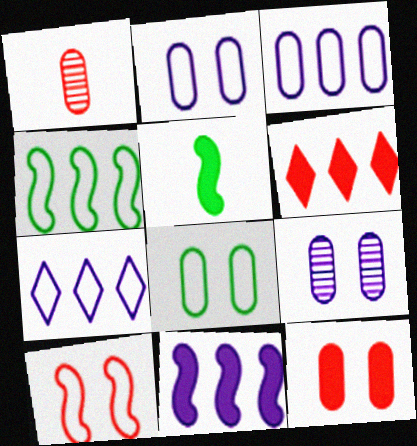[[1, 6, 10], 
[8, 9, 12]]